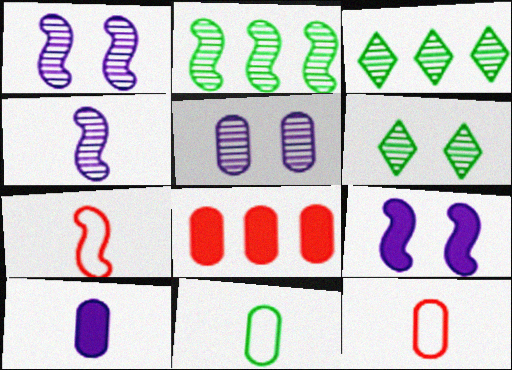[[2, 7, 9], 
[3, 9, 12], 
[5, 8, 11]]